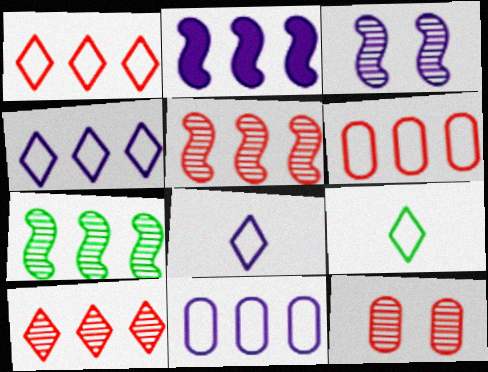[[2, 9, 12]]